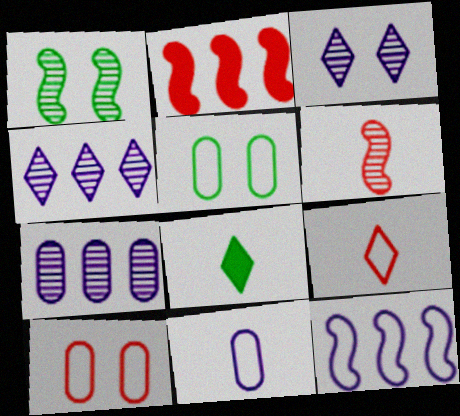[[5, 9, 12], 
[6, 8, 11]]